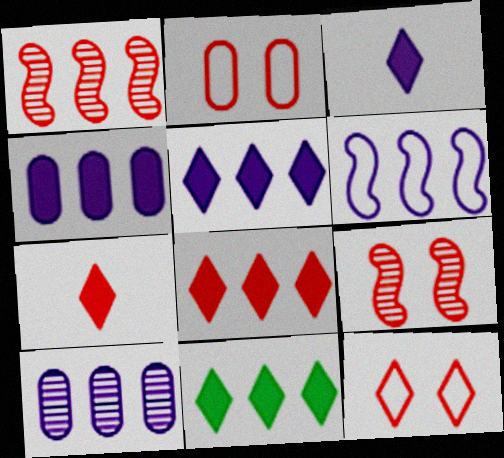[[1, 2, 7], 
[5, 6, 10], 
[5, 8, 11]]